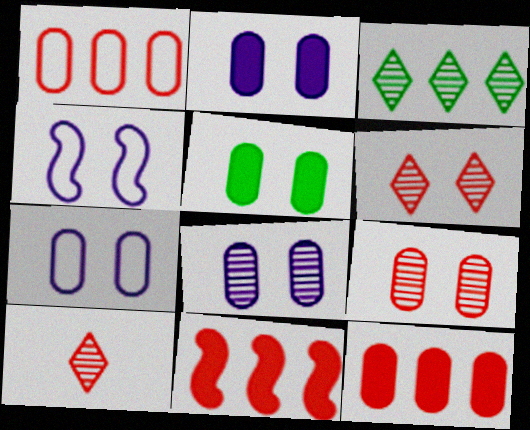[[2, 7, 8], 
[4, 5, 6], 
[5, 7, 9]]